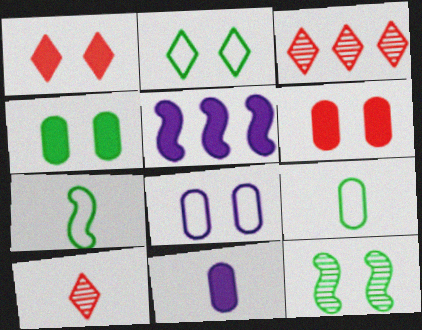[[1, 8, 12], 
[2, 4, 12], 
[7, 10, 11]]